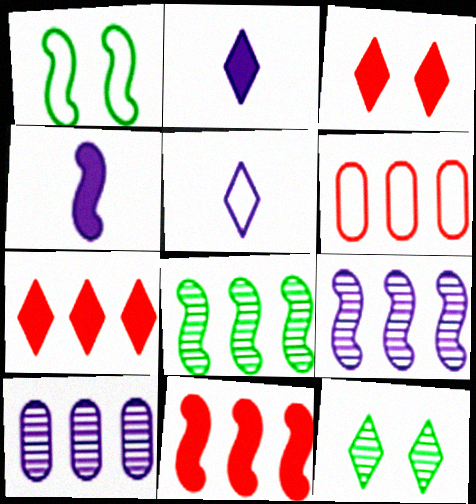[[1, 5, 6], 
[4, 6, 12], 
[5, 7, 12]]